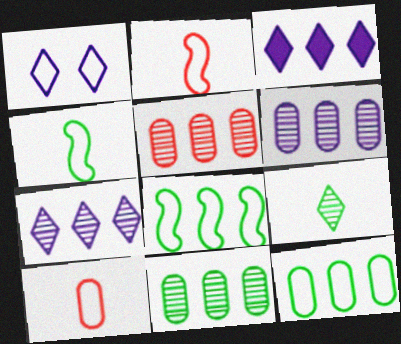[[1, 2, 12], 
[1, 8, 10], 
[3, 5, 8], 
[5, 6, 11]]